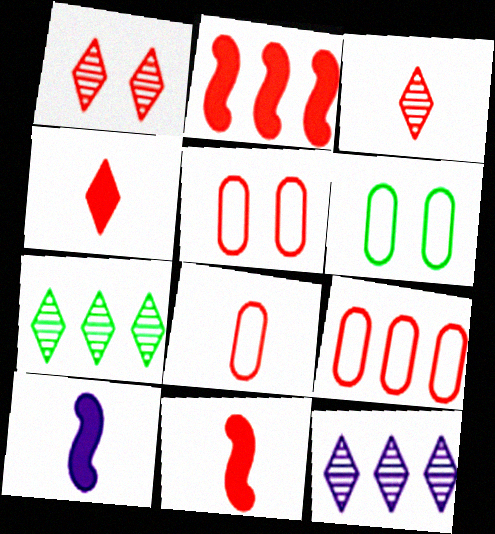[[1, 2, 8], 
[1, 9, 11], 
[2, 3, 5], 
[3, 8, 11], 
[5, 7, 10], 
[5, 8, 9], 
[6, 11, 12]]